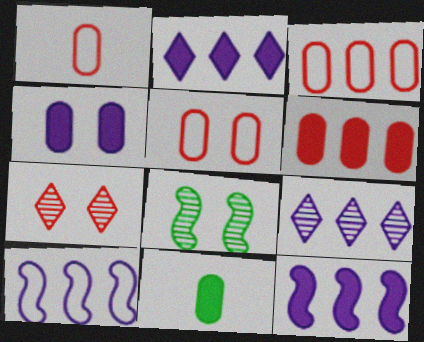[[1, 2, 8], 
[1, 3, 5], 
[4, 6, 11], 
[7, 10, 11]]